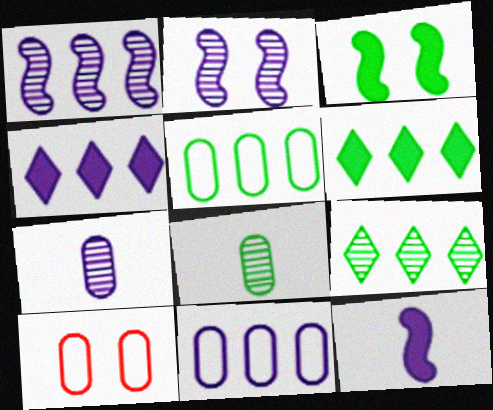[[1, 4, 11], 
[9, 10, 12]]